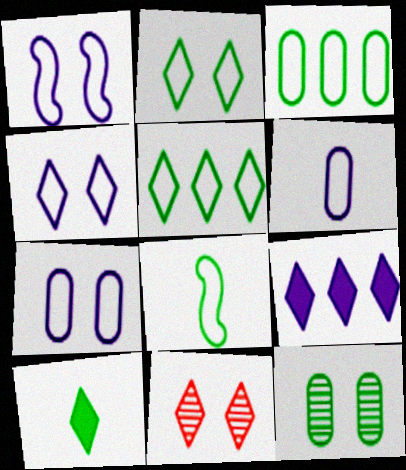[[1, 4, 7], 
[2, 3, 8]]